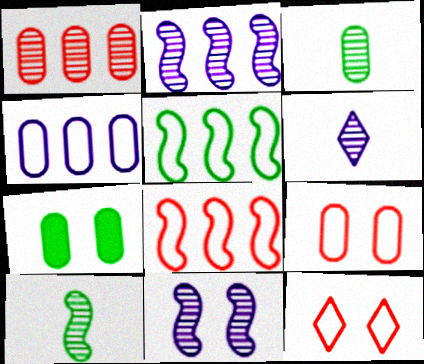[[6, 7, 8], 
[7, 11, 12]]